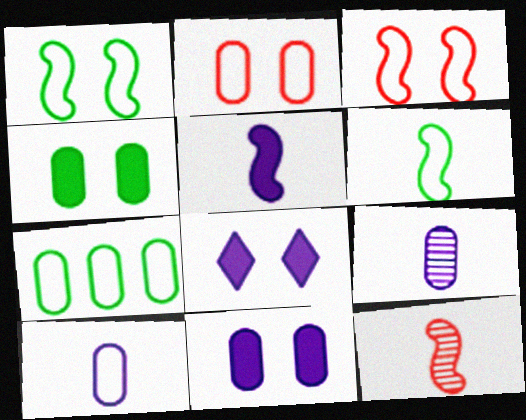[[2, 7, 10], 
[5, 6, 12], 
[7, 8, 12]]